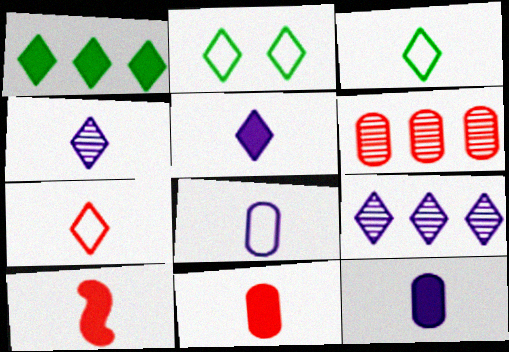[]